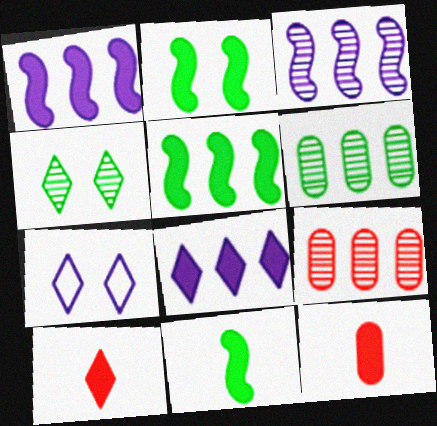[[2, 5, 11], 
[2, 8, 12], 
[7, 9, 11]]